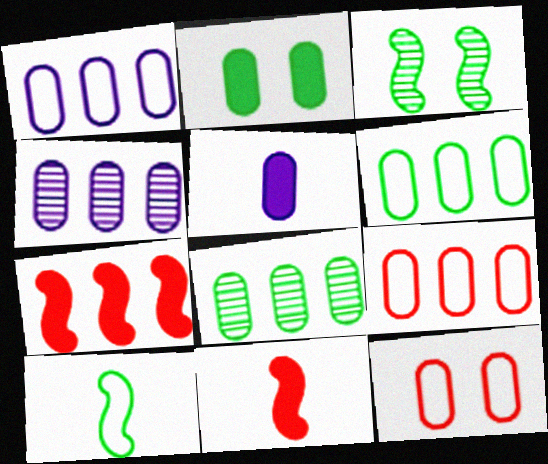[[1, 6, 9], 
[5, 8, 12]]